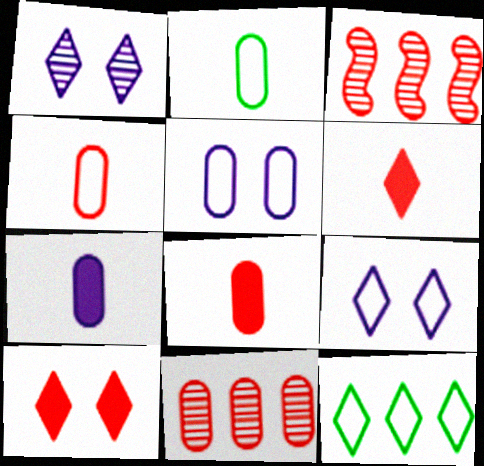[[1, 6, 12], 
[3, 4, 10]]